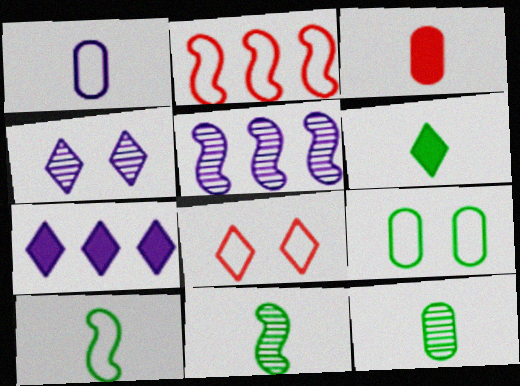[[1, 3, 12], 
[6, 10, 12]]